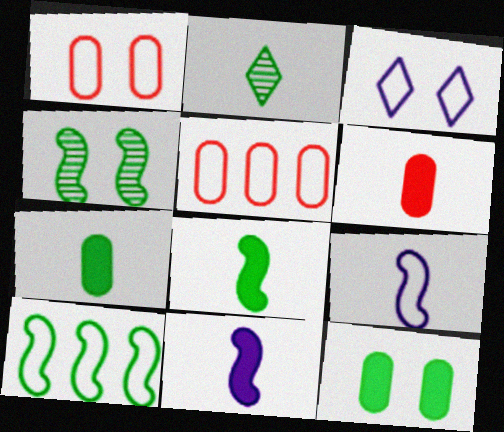[[2, 6, 9], 
[2, 10, 12], 
[4, 8, 10]]